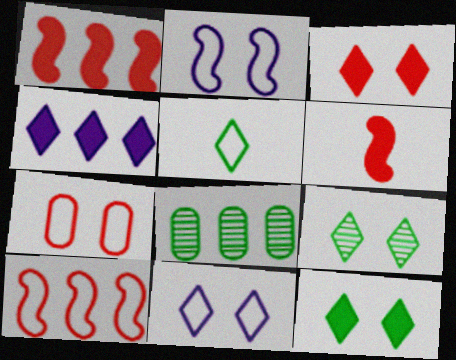[[3, 9, 11], 
[4, 8, 10], 
[6, 8, 11]]